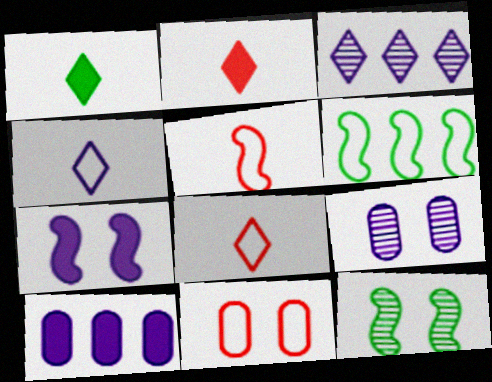[[2, 6, 9], 
[4, 6, 11], 
[8, 10, 12]]